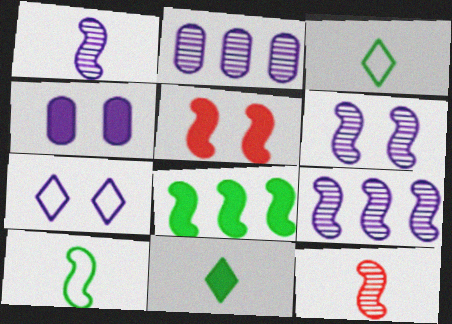[[1, 6, 9], 
[2, 3, 5], 
[4, 6, 7], 
[5, 9, 10]]